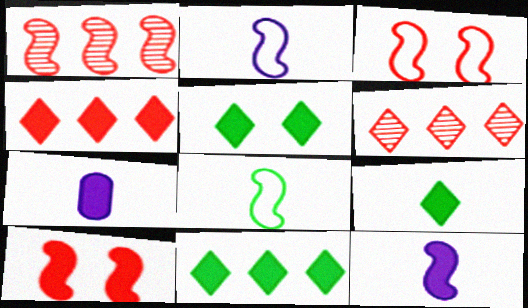[[5, 9, 11], 
[7, 10, 11]]